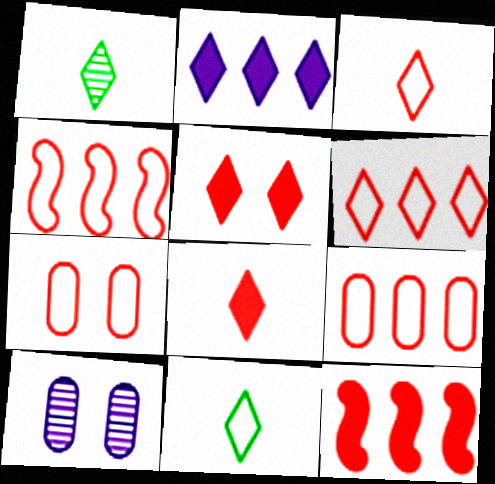[[3, 4, 7], 
[4, 6, 9], 
[10, 11, 12]]